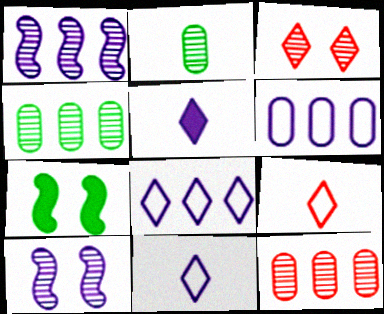[[1, 2, 3], 
[5, 6, 10], 
[7, 11, 12]]